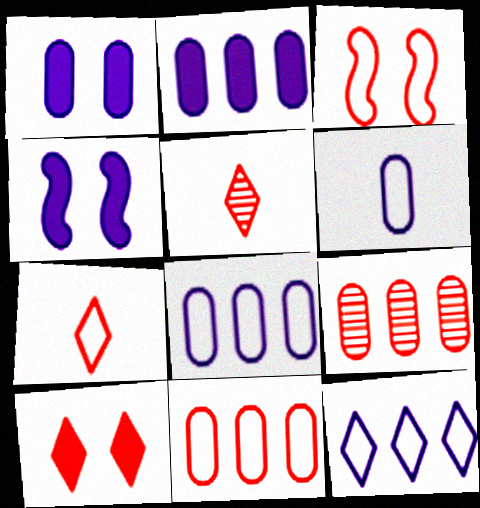[[3, 7, 11]]